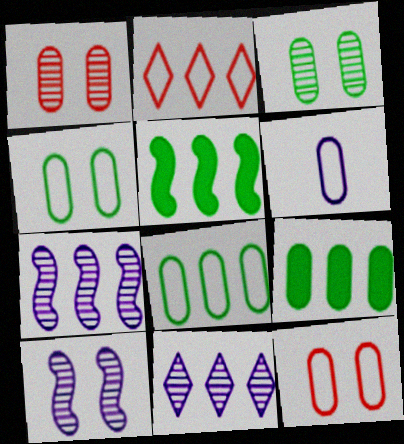[[1, 6, 9], 
[2, 7, 9], 
[6, 8, 12]]